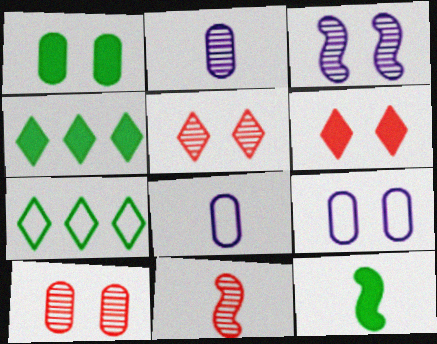[[1, 4, 12], 
[1, 9, 10], 
[4, 9, 11]]